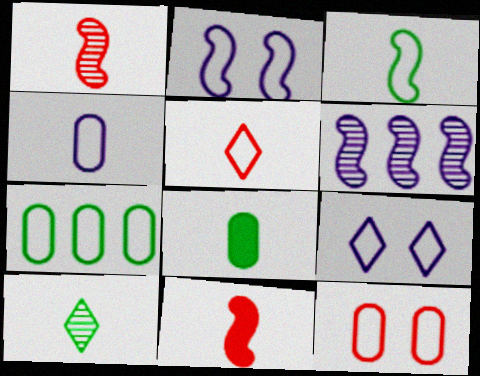[[2, 5, 7], 
[3, 4, 5], 
[3, 8, 10], 
[4, 7, 12], 
[4, 10, 11]]